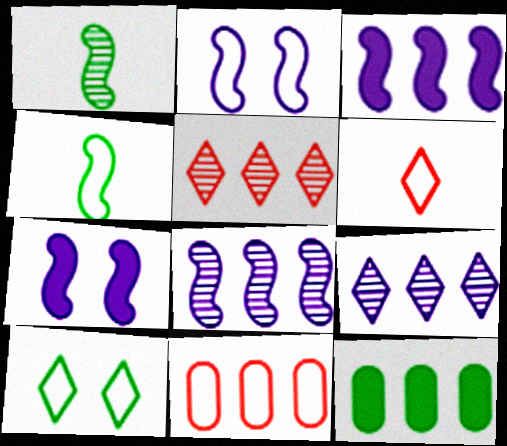[[1, 10, 12]]